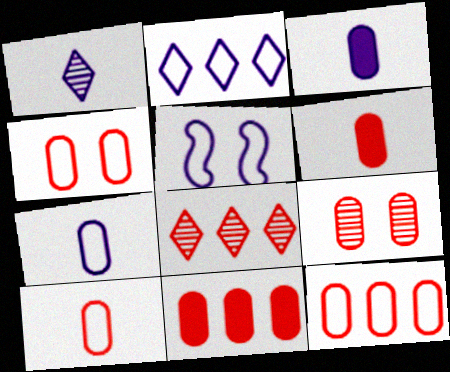[[2, 5, 7], 
[4, 10, 12], 
[6, 9, 12], 
[9, 10, 11]]